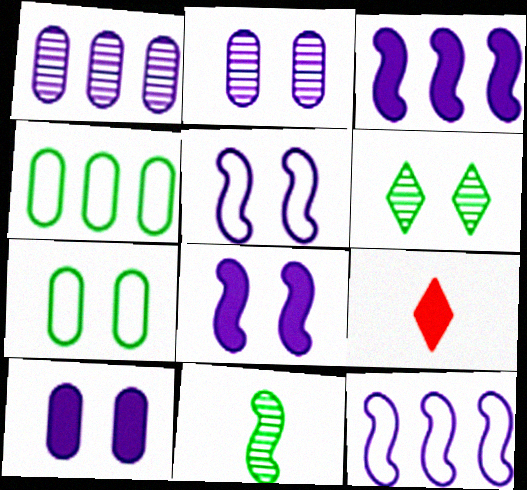[]